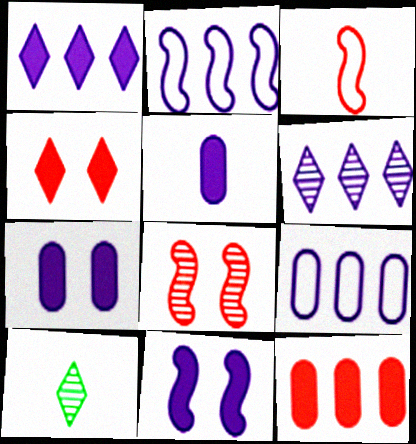[[1, 5, 11], 
[3, 5, 10]]